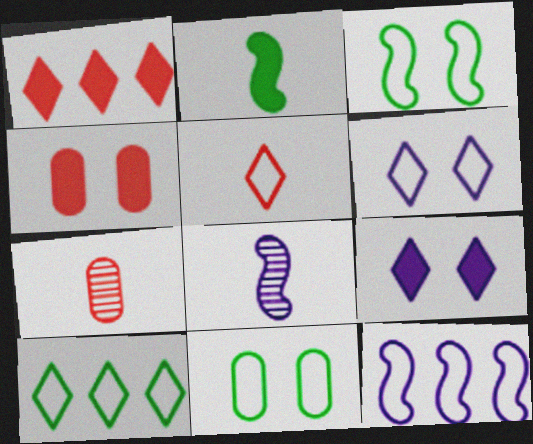[[1, 8, 11], 
[4, 8, 10], 
[5, 6, 10], 
[5, 11, 12]]